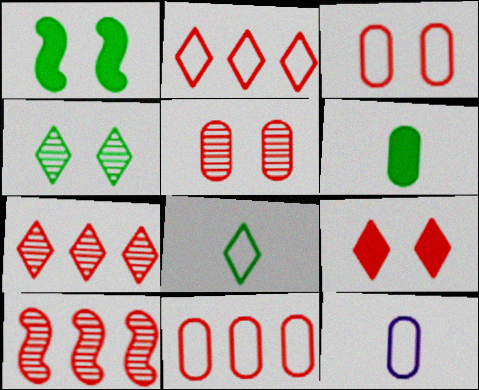[[1, 7, 12]]